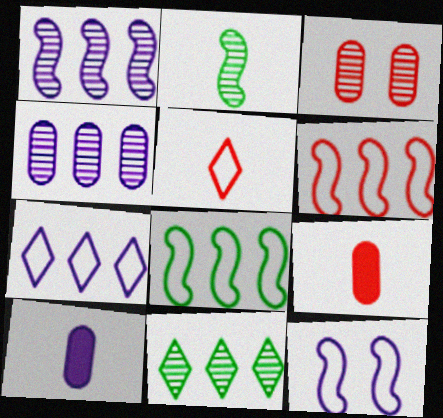[[2, 5, 10], 
[9, 11, 12]]